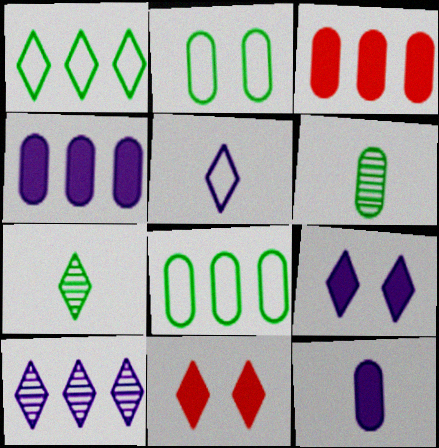[[5, 9, 10]]